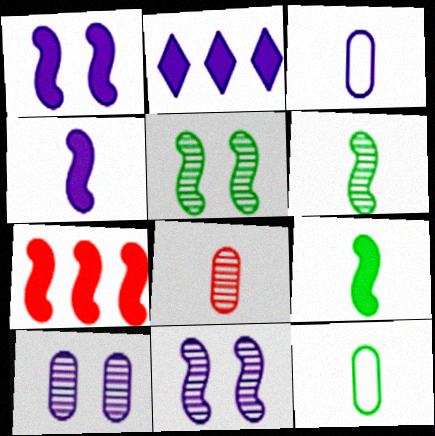[[1, 7, 9], 
[2, 3, 11]]